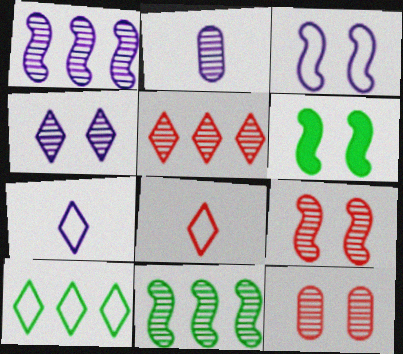[[1, 2, 4], 
[3, 6, 9]]